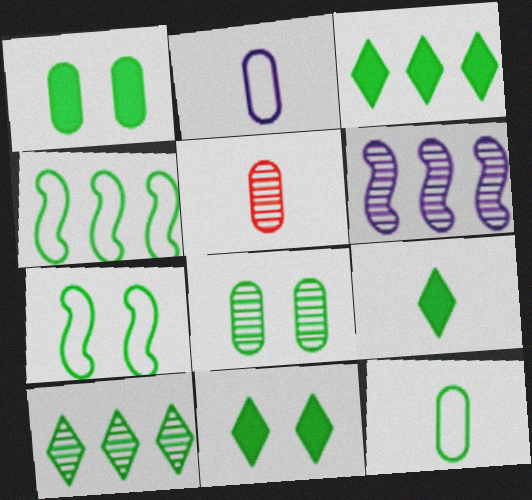[[3, 9, 11], 
[4, 8, 9], 
[7, 8, 11]]